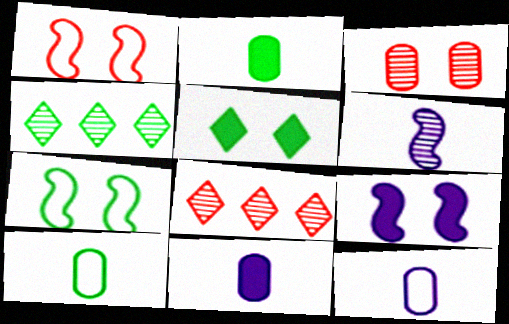[[1, 4, 11], 
[2, 4, 7], 
[3, 4, 6], 
[7, 8, 11], 
[8, 9, 10]]